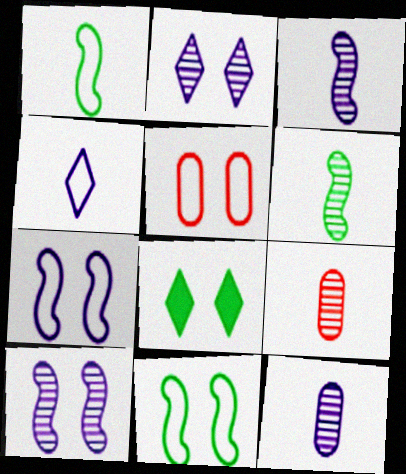[[5, 8, 10]]